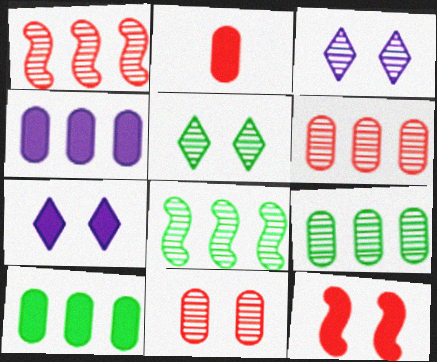[]